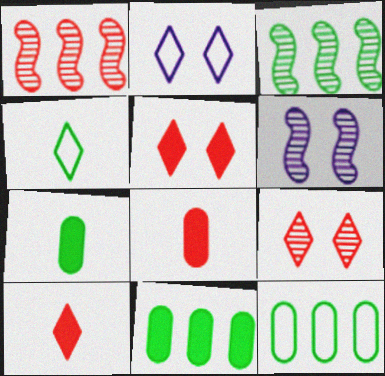[[1, 2, 7], 
[2, 3, 8], 
[6, 10, 12]]